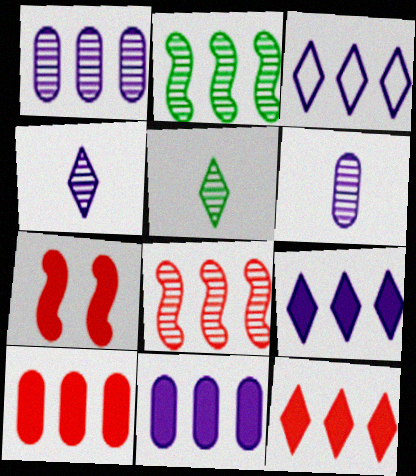[[2, 3, 10]]